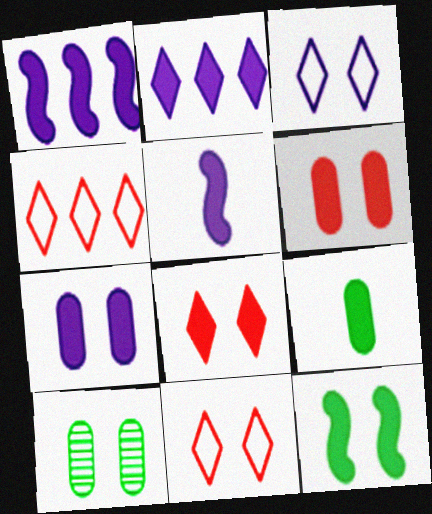[[1, 8, 9], 
[2, 5, 7], 
[4, 5, 10], 
[7, 8, 12]]